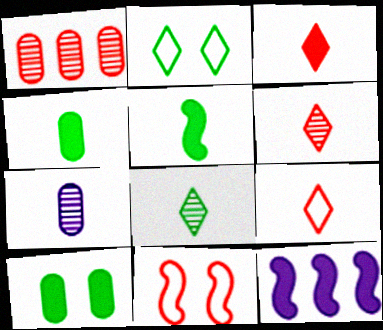[[1, 3, 11], 
[3, 6, 9], 
[3, 10, 12], 
[5, 7, 9]]